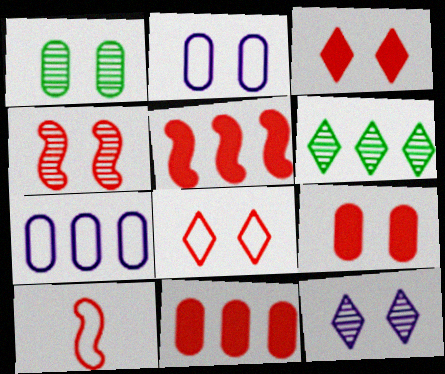[[1, 2, 9], 
[1, 4, 12], 
[4, 5, 10], 
[4, 8, 9], 
[5, 6, 7]]